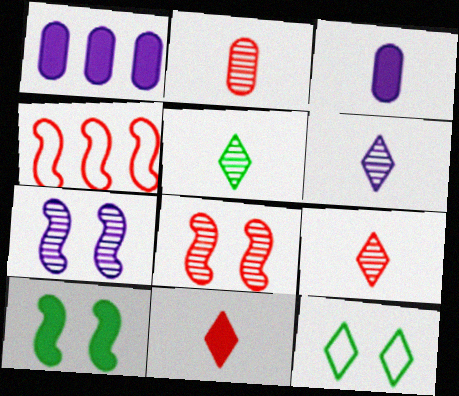[[1, 10, 11], 
[5, 6, 9]]